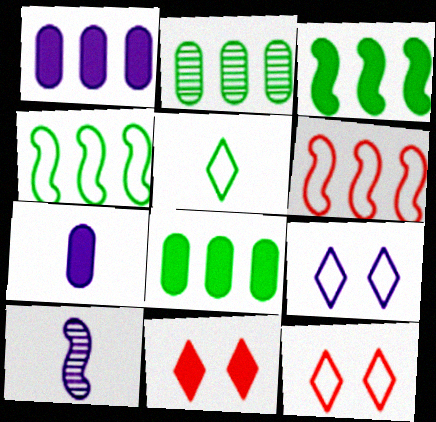[[1, 9, 10], 
[3, 7, 11], 
[8, 10, 12]]